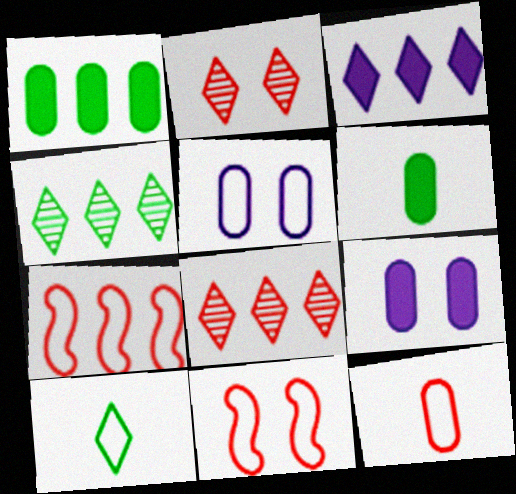[[2, 3, 10], 
[5, 7, 10]]